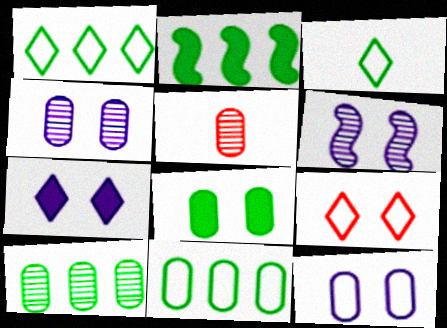[[1, 2, 10], 
[4, 5, 10], 
[6, 7, 12], 
[6, 8, 9]]